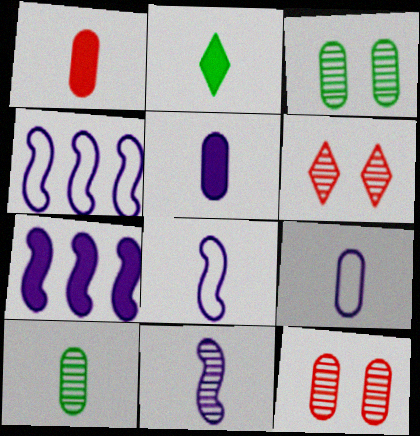[[1, 9, 10], 
[2, 4, 12]]